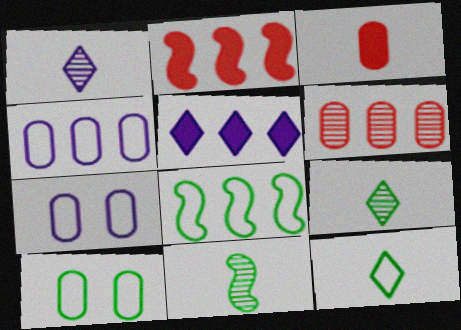[[1, 2, 10], 
[2, 7, 9], 
[5, 6, 8], 
[8, 10, 12]]